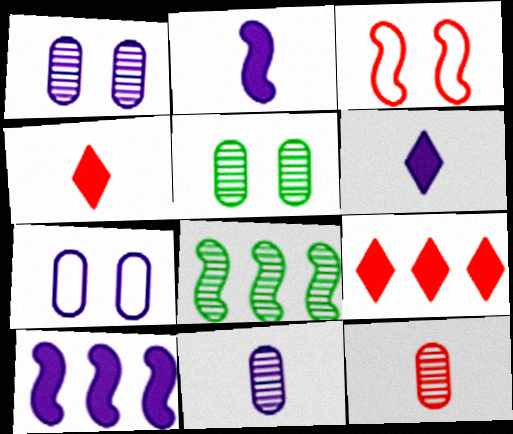[[2, 3, 8], 
[3, 9, 12], 
[4, 7, 8]]